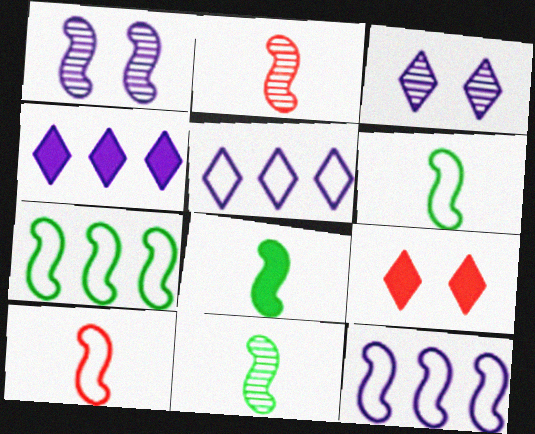[[6, 8, 11]]